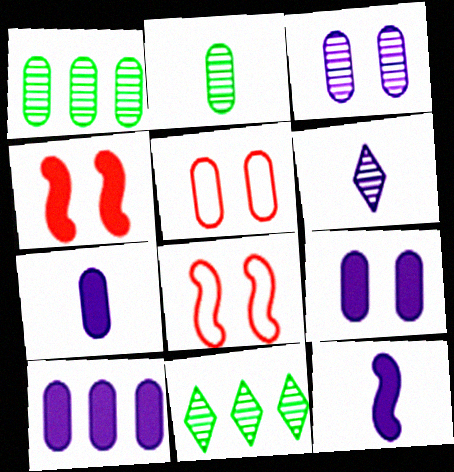[[1, 5, 7], 
[2, 5, 10], 
[5, 11, 12], 
[7, 8, 11], 
[7, 9, 10]]